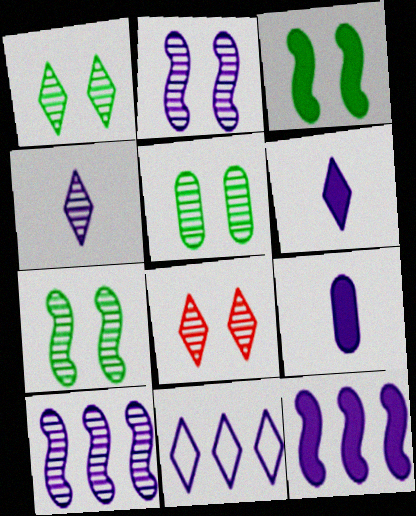[[1, 5, 7], 
[2, 5, 8], 
[2, 9, 11]]